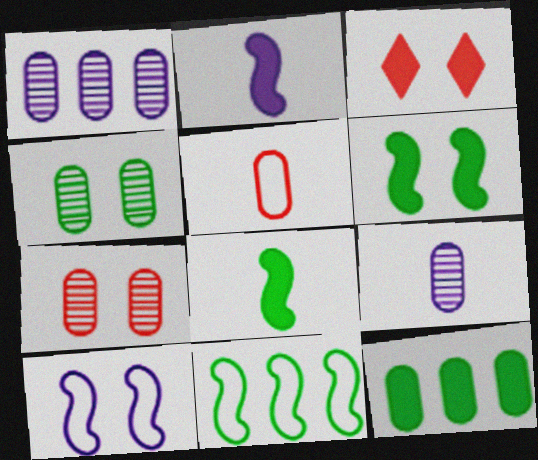[[2, 3, 12], 
[3, 4, 10], 
[3, 9, 11]]